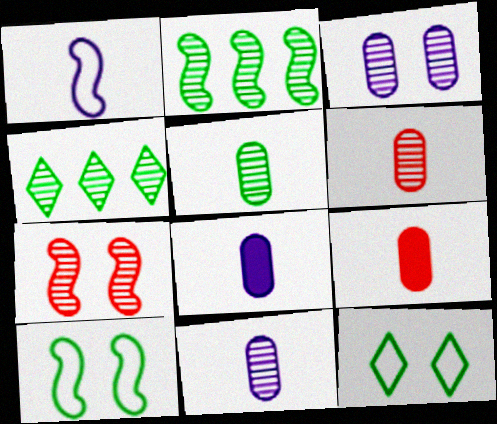[[4, 7, 11], 
[5, 6, 11]]